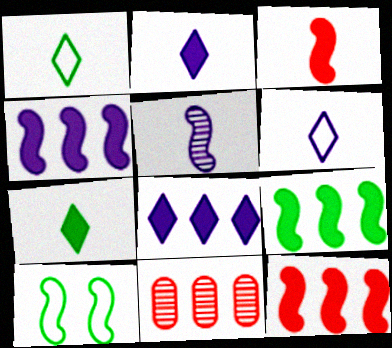[[2, 10, 11], 
[4, 9, 12], 
[5, 10, 12]]